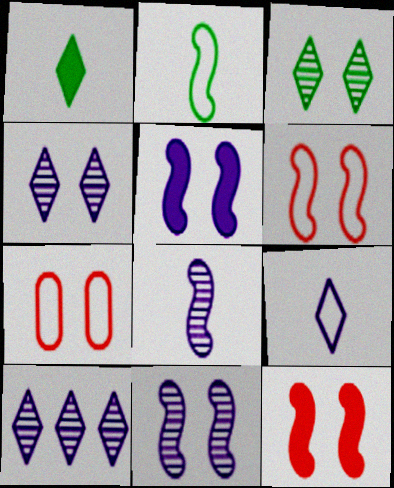[[3, 5, 7]]